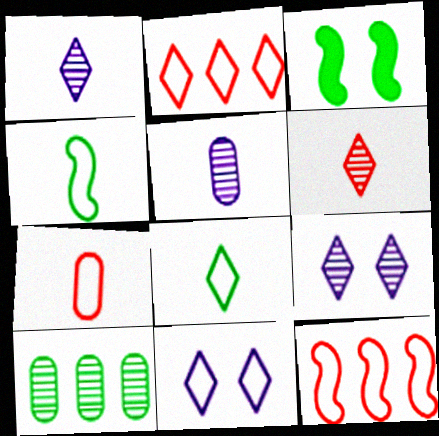[[2, 3, 5], 
[2, 8, 11], 
[3, 8, 10]]